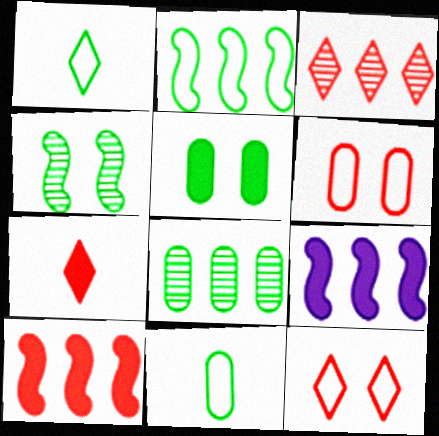[[3, 7, 12], 
[5, 7, 9], 
[5, 8, 11]]